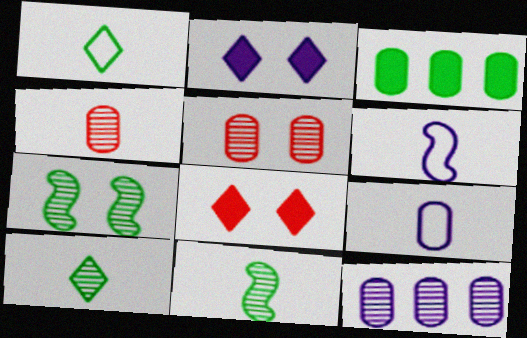[[1, 3, 7], 
[2, 6, 12], 
[3, 5, 9]]